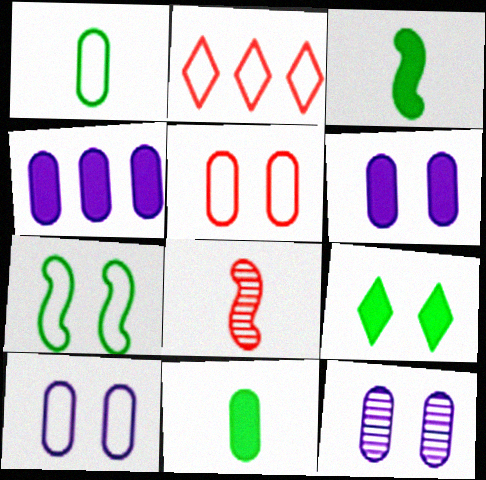[[2, 3, 12], 
[6, 10, 12]]